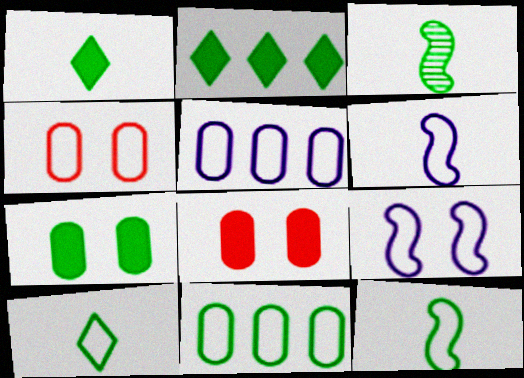[]